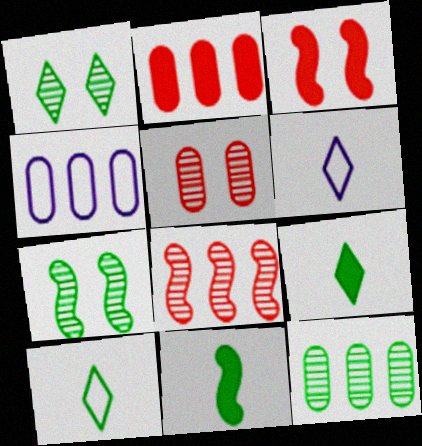[[2, 4, 12], 
[2, 6, 7], 
[3, 6, 12]]